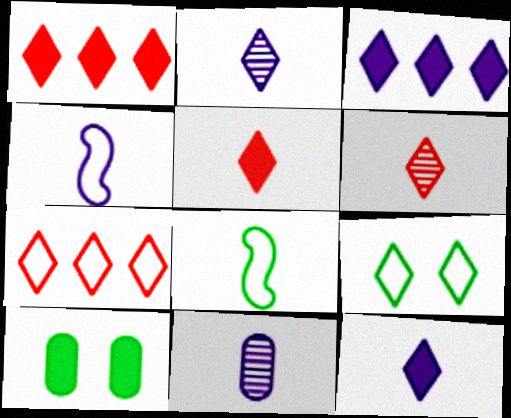[[1, 2, 9], 
[3, 6, 9], 
[4, 11, 12], 
[5, 8, 11]]